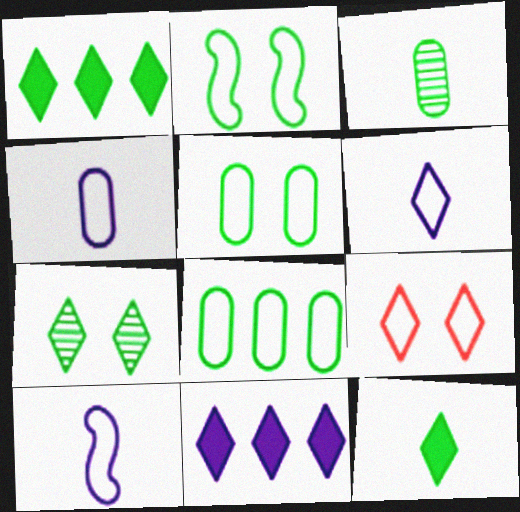[[1, 2, 3], 
[4, 6, 10], 
[8, 9, 10]]